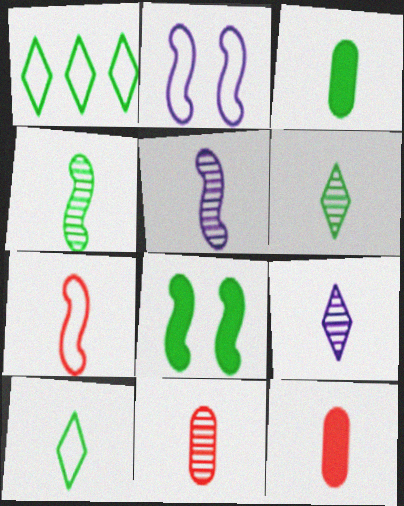[[3, 4, 10], 
[3, 7, 9], 
[4, 9, 11], 
[5, 6, 11], 
[5, 10, 12]]